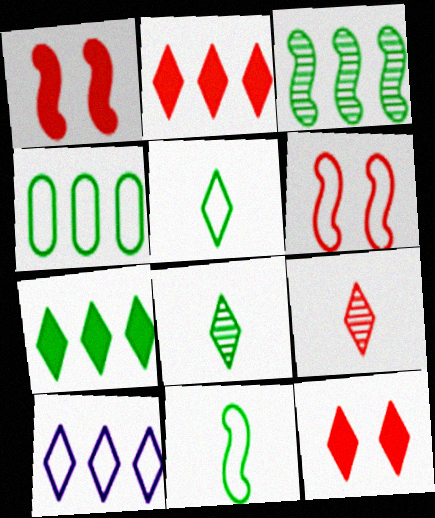[[3, 4, 7], 
[8, 10, 12]]